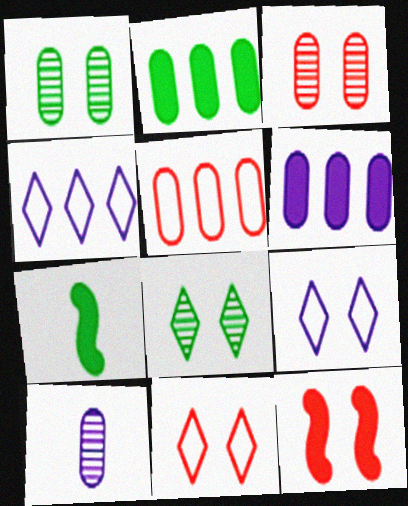[[1, 9, 12], 
[3, 4, 7], 
[3, 11, 12]]